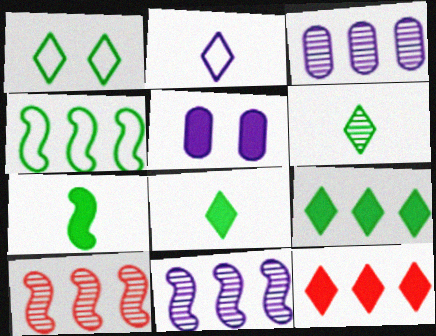[[1, 6, 9], 
[2, 5, 11], 
[3, 4, 12], 
[5, 7, 12]]